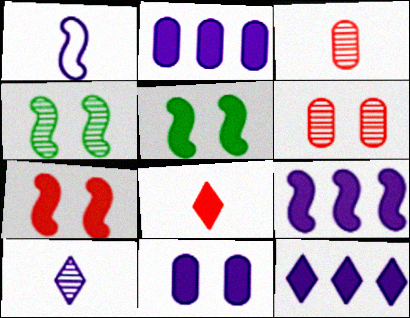[[2, 5, 8], 
[2, 9, 12]]